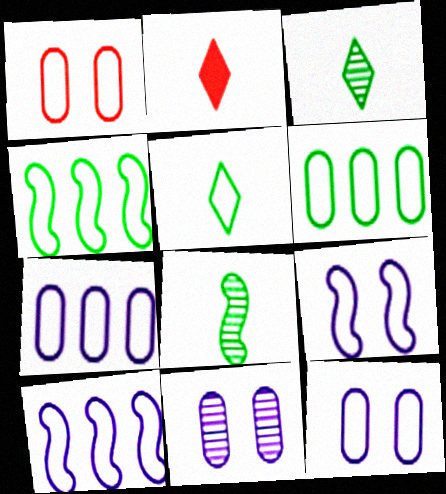[[1, 5, 10], 
[2, 4, 11]]